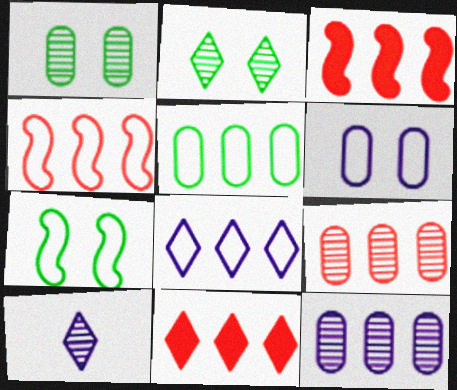[[4, 5, 8], 
[4, 9, 11]]